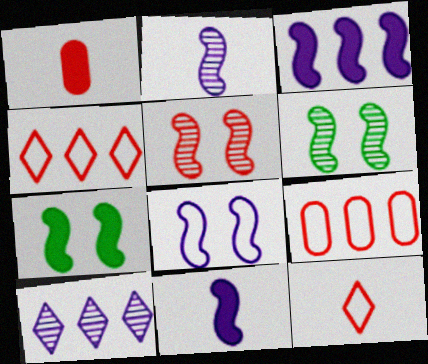[[1, 4, 5], 
[2, 3, 8], 
[5, 7, 8]]